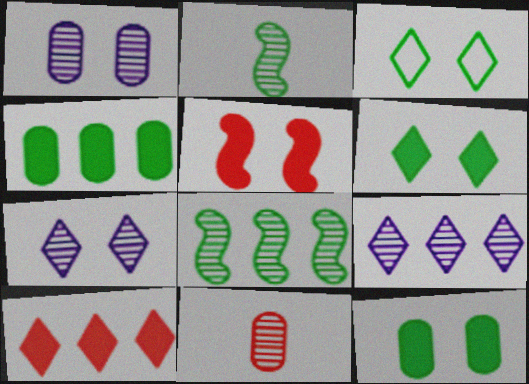[[1, 3, 5], 
[2, 3, 4], 
[7, 8, 11]]